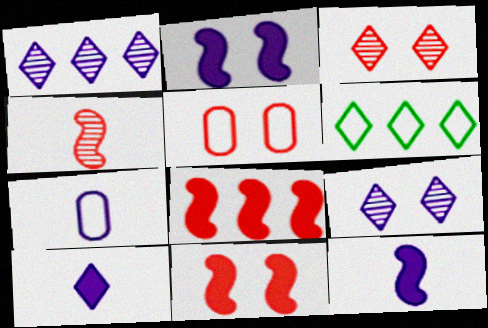[[1, 2, 7], 
[3, 5, 11], 
[3, 6, 10]]